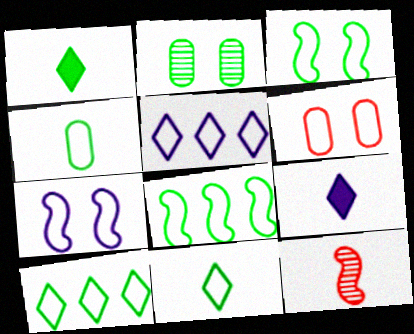[[1, 2, 8], 
[3, 4, 10], 
[4, 9, 12]]